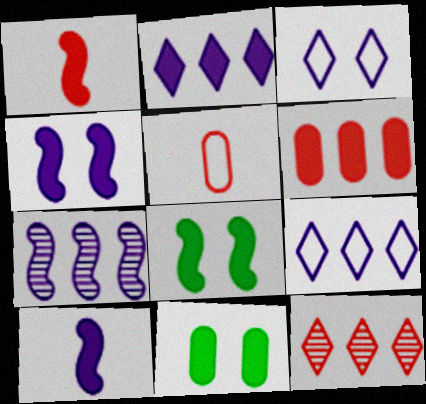[[1, 2, 11]]